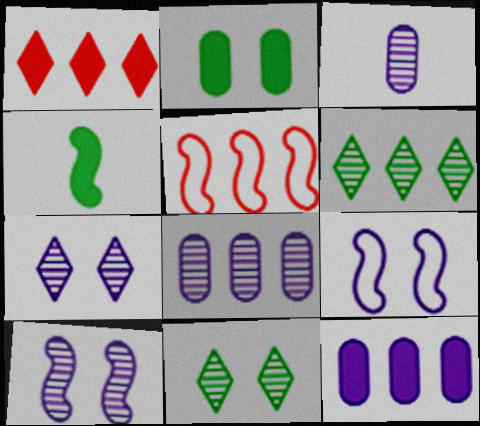[[4, 5, 10], 
[5, 6, 12]]